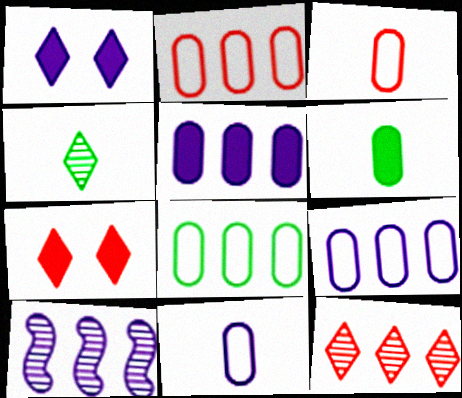[[1, 10, 11], 
[2, 8, 9]]